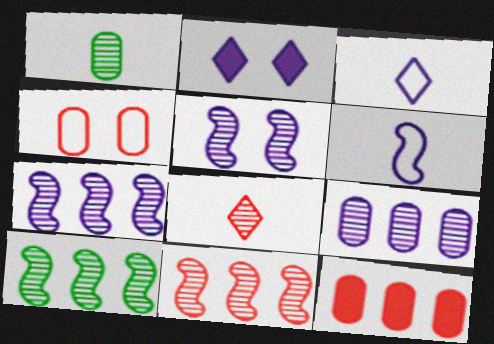[[2, 6, 9], 
[7, 10, 11]]